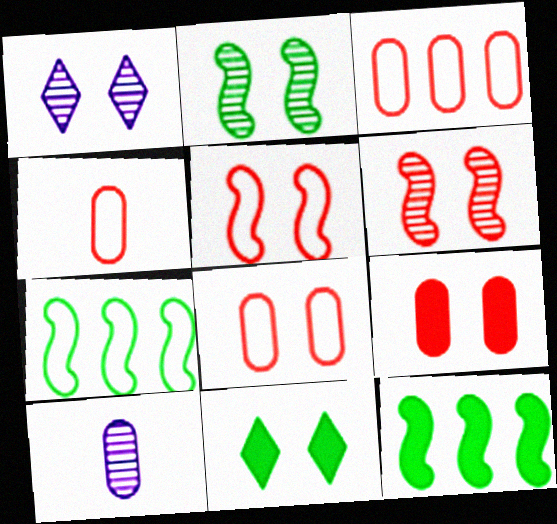[[1, 4, 12], 
[3, 4, 8]]